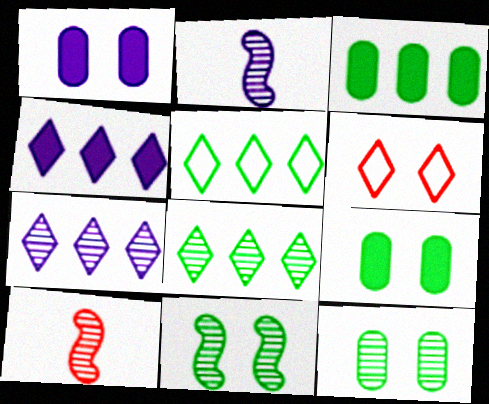[[1, 5, 10], 
[1, 6, 11], 
[2, 3, 6], 
[7, 10, 12]]